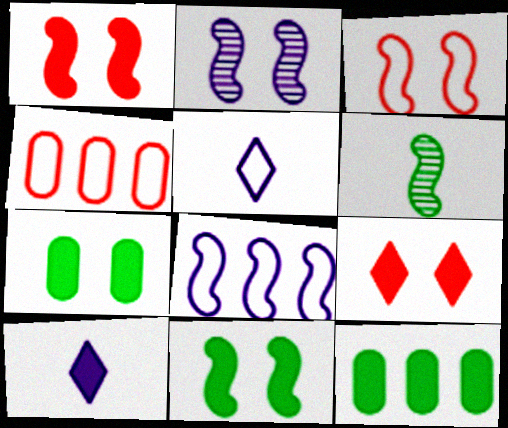[[1, 6, 8], 
[1, 10, 12], 
[2, 3, 11]]